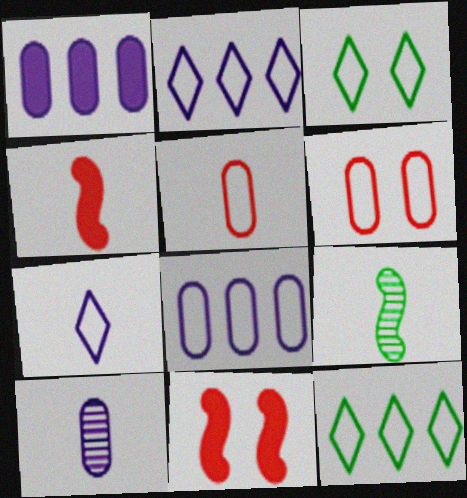[[10, 11, 12]]